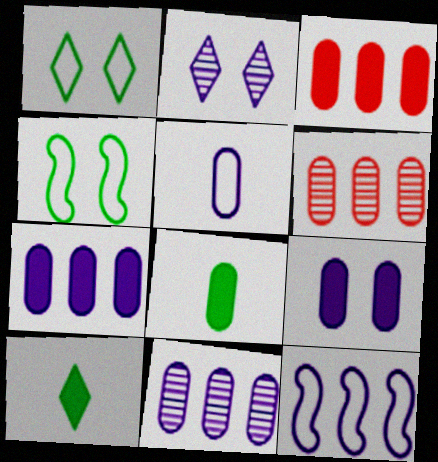[[3, 8, 9], 
[5, 9, 11]]